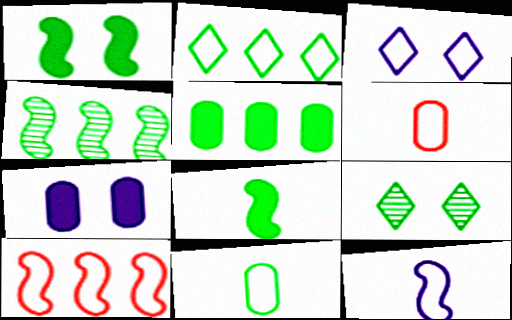[[2, 4, 5], 
[3, 10, 11]]